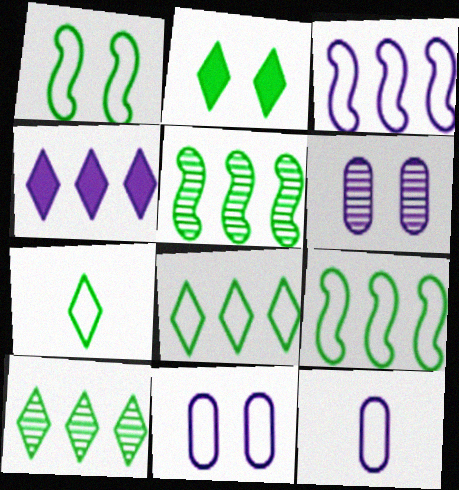[[2, 7, 10]]